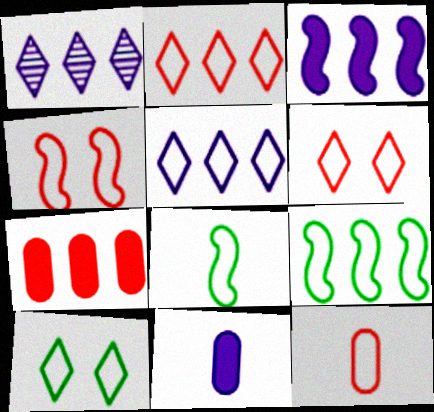[[1, 7, 9], 
[2, 4, 12]]